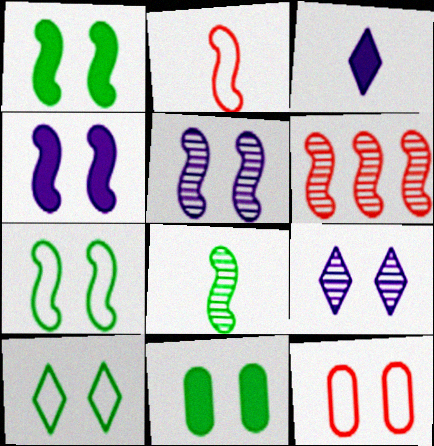[[1, 9, 12], 
[5, 6, 8]]